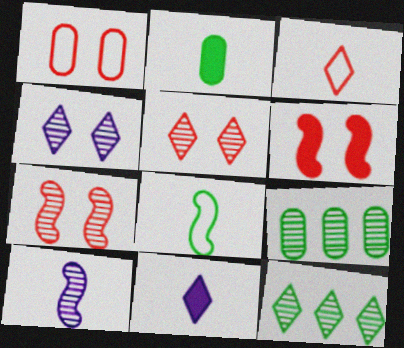[[1, 5, 6], 
[2, 3, 10], 
[5, 9, 10]]